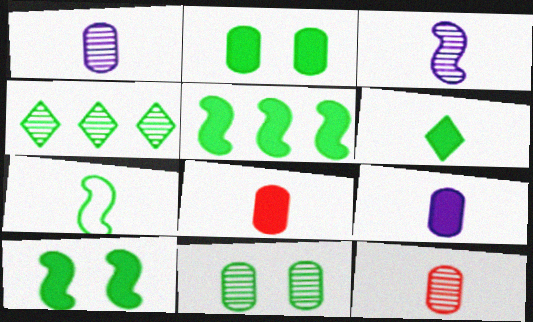[[2, 4, 7], 
[2, 5, 6]]